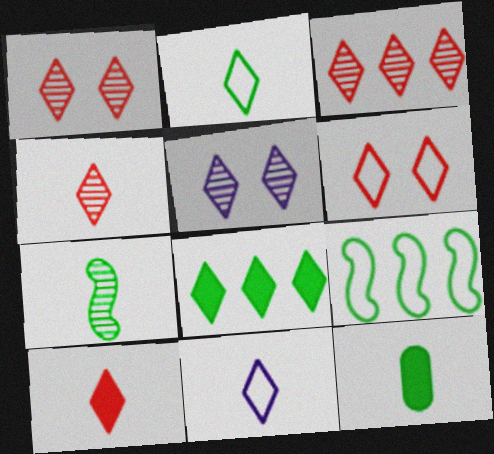[[1, 3, 4], 
[1, 8, 11], 
[2, 7, 12], 
[3, 6, 10]]